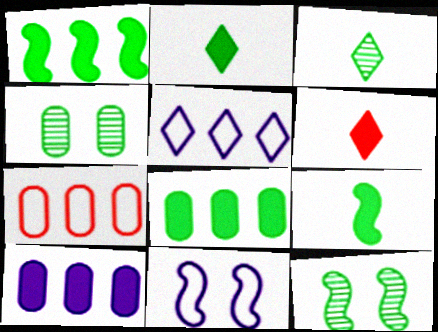[]